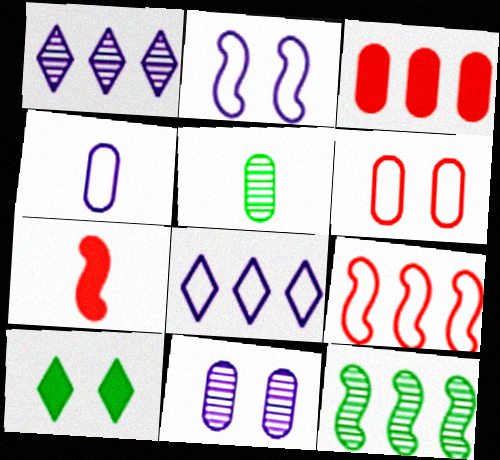[[2, 4, 8], 
[2, 7, 12], 
[3, 8, 12]]